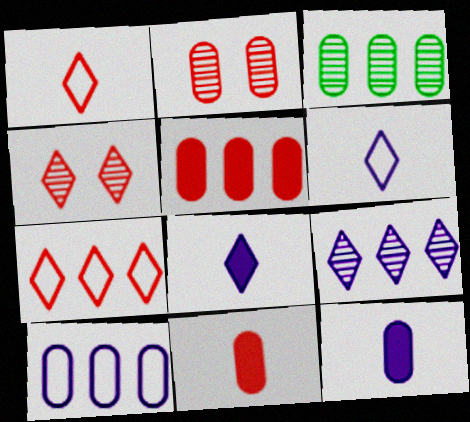[[3, 5, 10]]